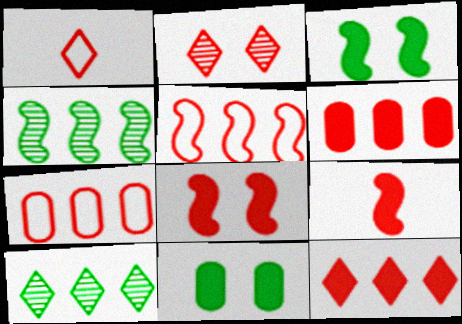[[1, 2, 12], 
[2, 7, 9]]